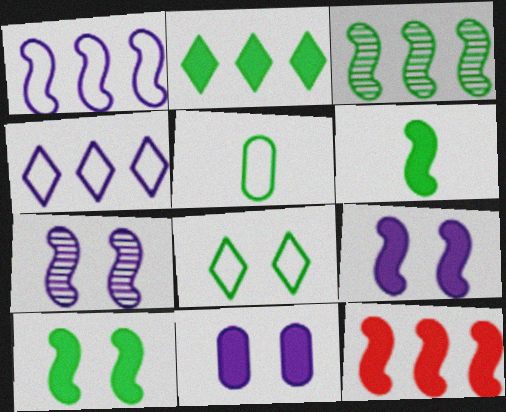[[1, 3, 12], 
[6, 9, 12]]